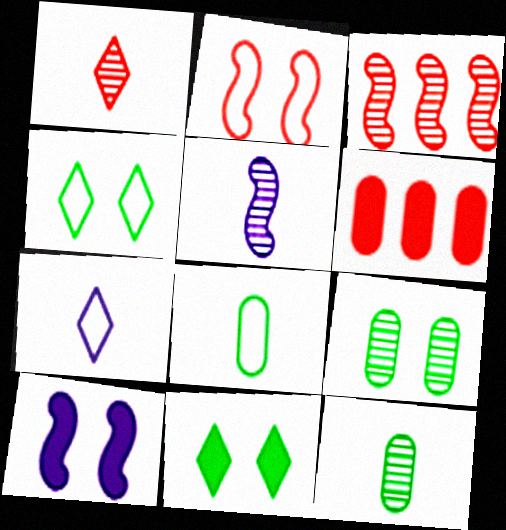[[1, 2, 6], 
[1, 5, 12], 
[4, 5, 6]]